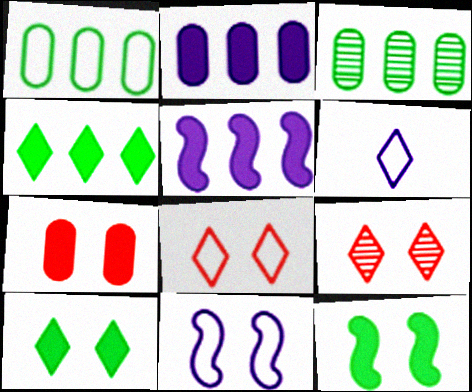[[4, 6, 9]]